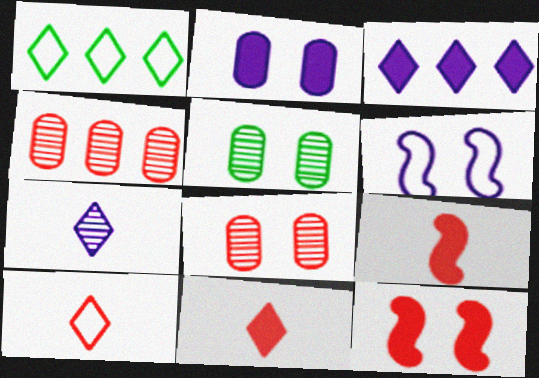[[4, 10, 12]]